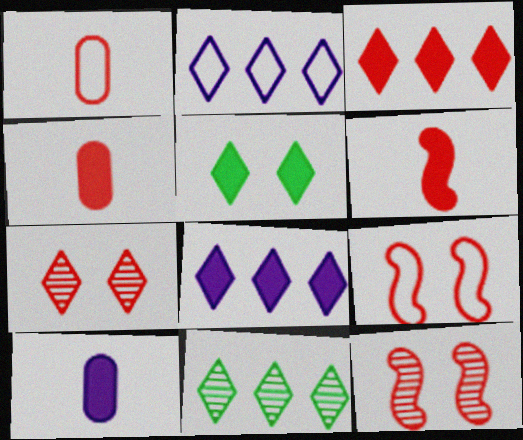[[1, 3, 12], 
[2, 3, 11], 
[9, 10, 11]]